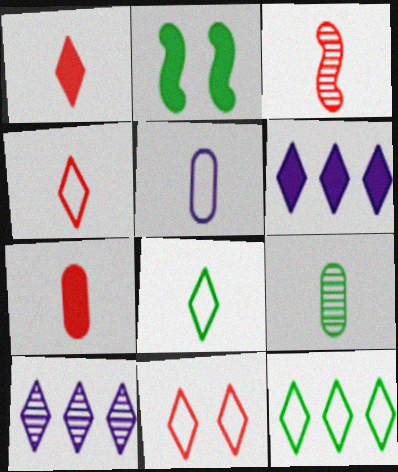[[2, 6, 7], 
[2, 9, 12], 
[3, 4, 7], 
[5, 7, 9]]